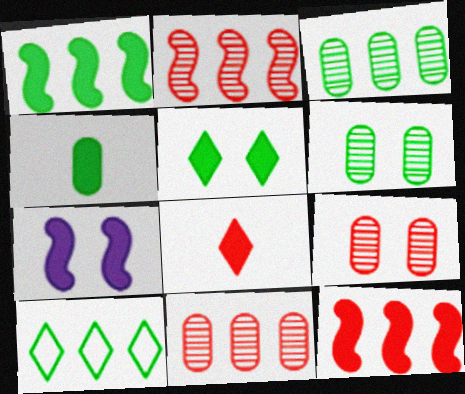[[1, 3, 10], 
[1, 4, 5]]